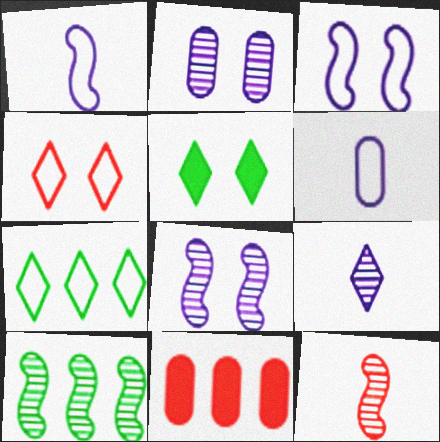[[4, 11, 12], 
[8, 10, 12]]